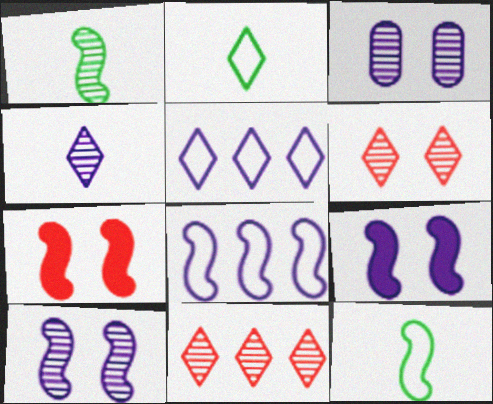[[1, 3, 11], 
[1, 7, 8]]